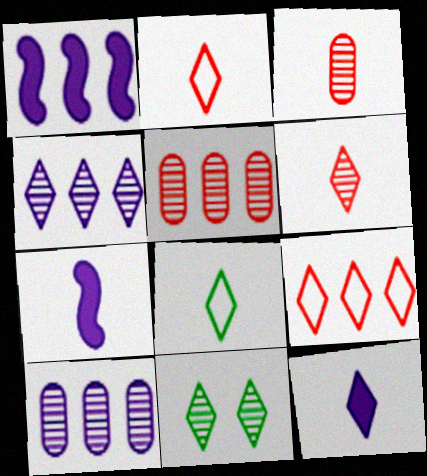[[3, 7, 8], 
[4, 6, 11], 
[6, 8, 12], 
[9, 11, 12]]